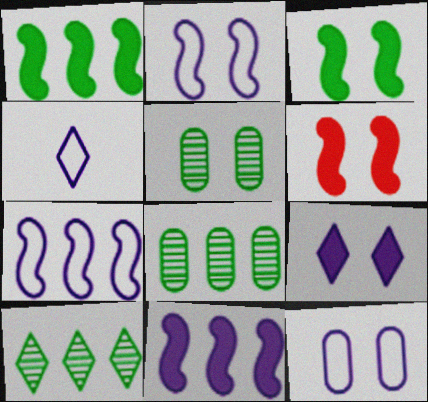[[4, 6, 8], 
[4, 7, 12]]